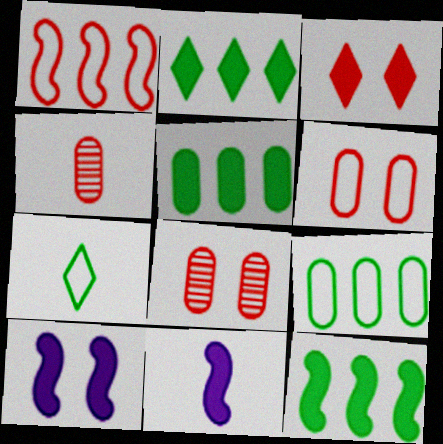[[1, 3, 4], 
[2, 5, 12], 
[3, 5, 11], 
[4, 7, 11]]